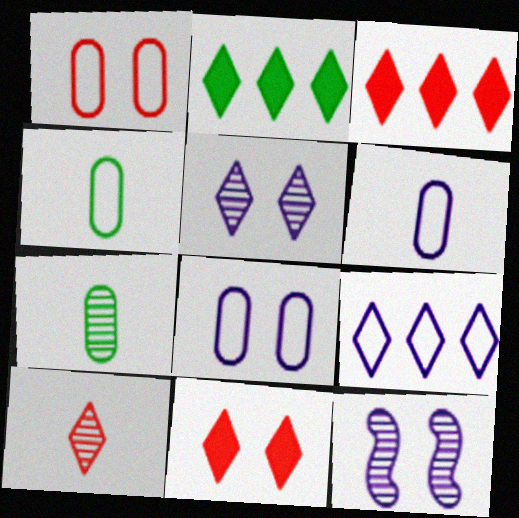[[3, 4, 12]]